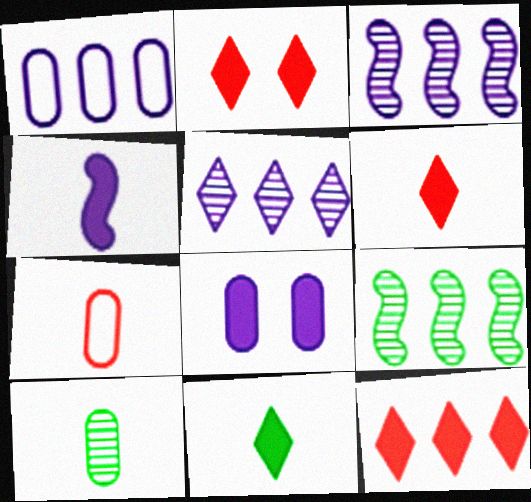[[1, 9, 12], 
[2, 6, 12]]